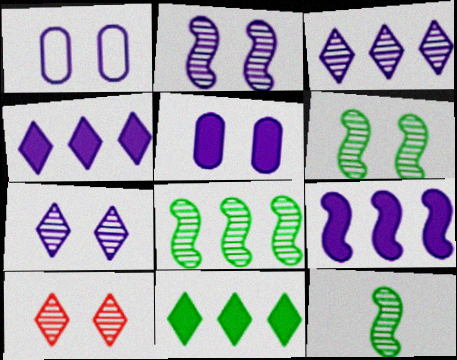[[6, 8, 12]]